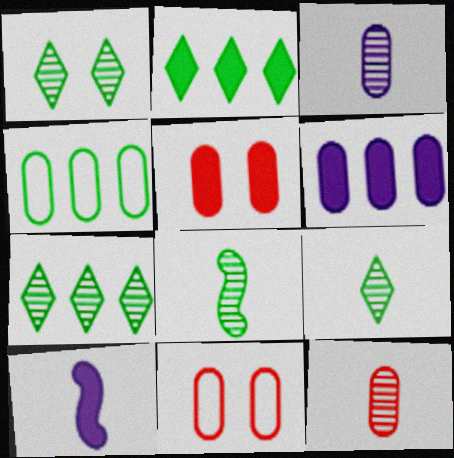[[1, 7, 9], 
[2, 5, 10], 
[3, 4, 5], 
[7, 10, 11]]